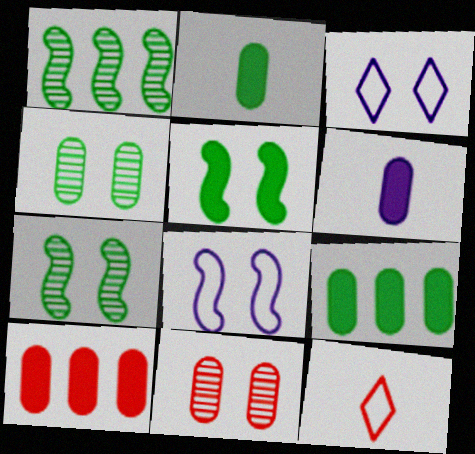[[3, 5, 11]]